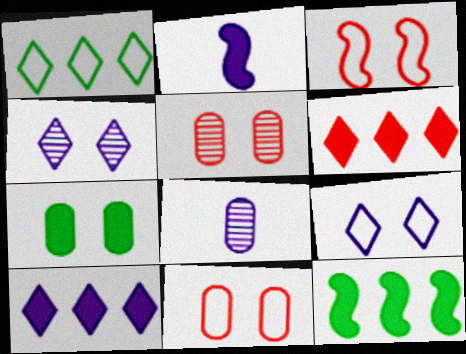[[1, 2, 5], 
[2, 6, 7], 
[3, 4, 7]]